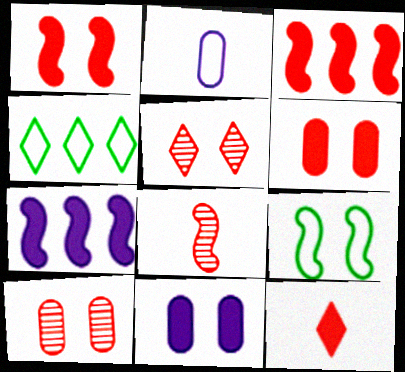[[3, 6, 12], 
[4, 8, 11], 
[5, 9, 11], 
[7, 8, 9]]